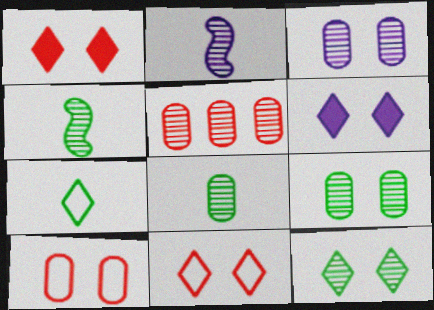[[2, 5, 12], 
[3, 5, 8], 
[6, 11, 12]]